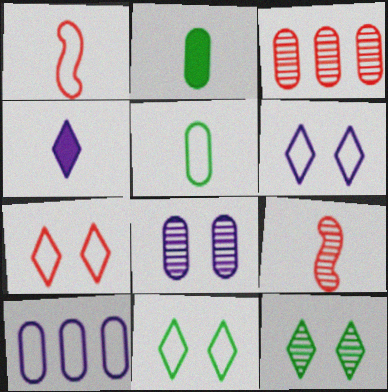[[1, 10, 11], 
[4, 5, 9], 
[6, 7, 11]]